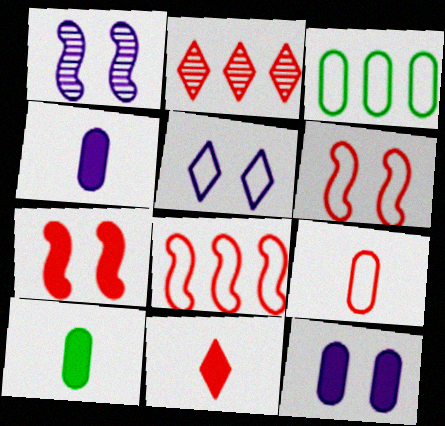[[1, 3, 11], 
[1, 5, 12], 
[2, 7, 9]]